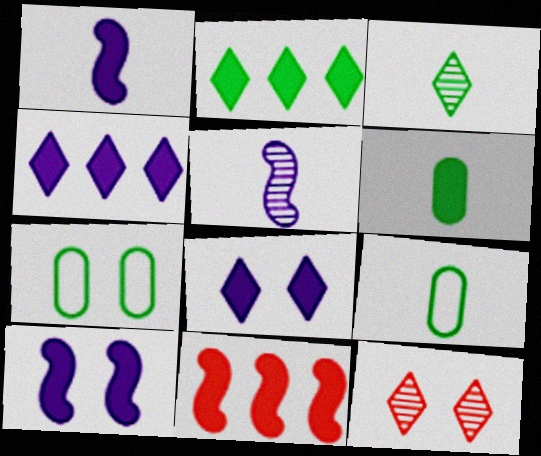[[6, 8, 11], 
[7, 10, 12]]